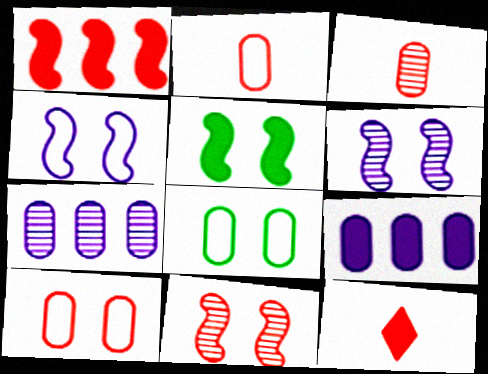[[3, 8, 9], 
[4, 5, 11], 
[5, 9, 12]]